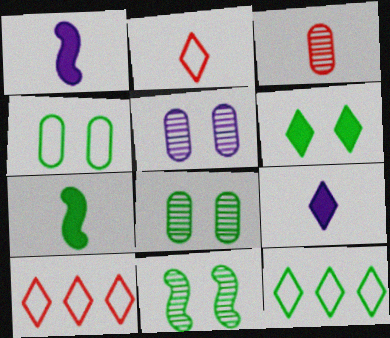[[1, 8, 10], 
[4, 6, 11], 
[5, 7, 10], 
[7, 8, 12]]